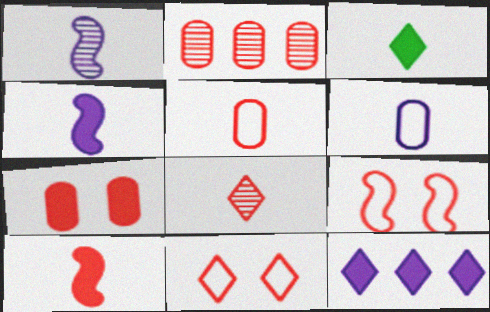[[1, 3, 5], 
[2, 5, 7], 
[2, 10, 11], 
[5, 8, 10]]